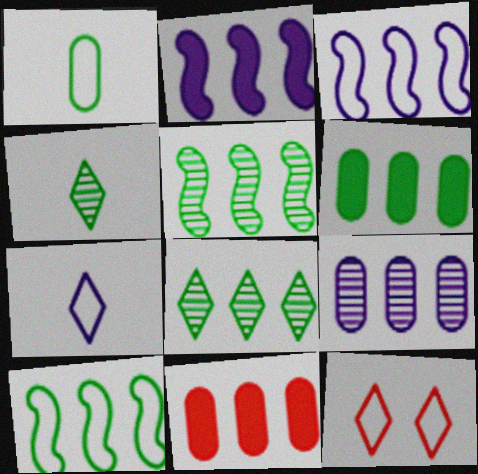[[1, 3, 12], 
[3, 8, 11], 
[6, 8, 10]]